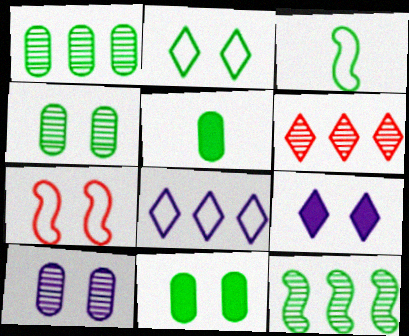[[2, 5, 12], 
[4, 7, 9]]